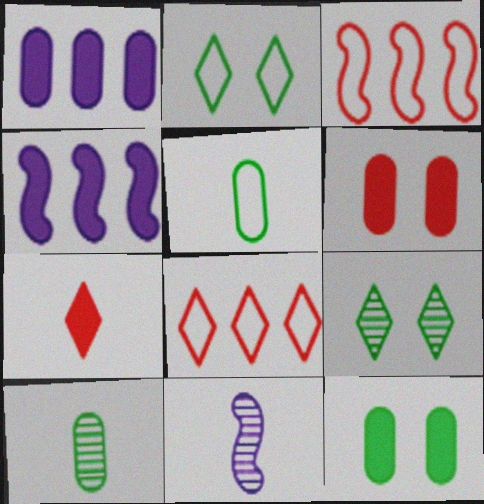[[4, 7, 12], 
[5, 7, 11], 
[8, 11, 12]]